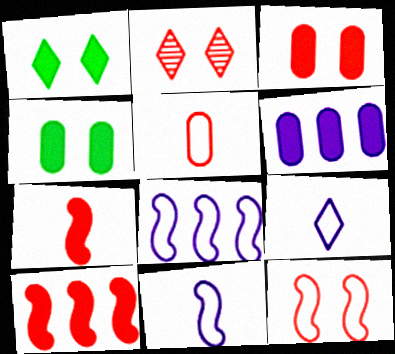[[1, 6, 7], 
[2, 3, 12], 
[2, 5, 10]]